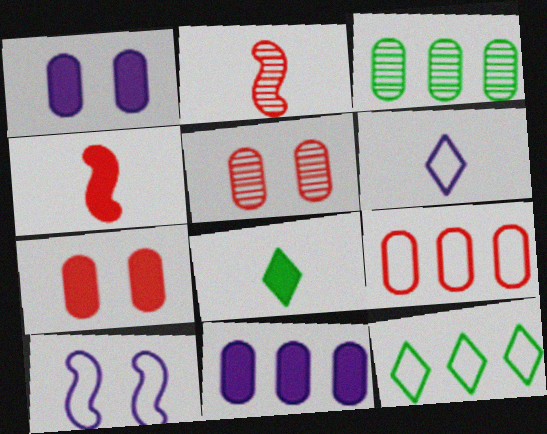[[1, 2, 12], 
[3, 9, 11]]